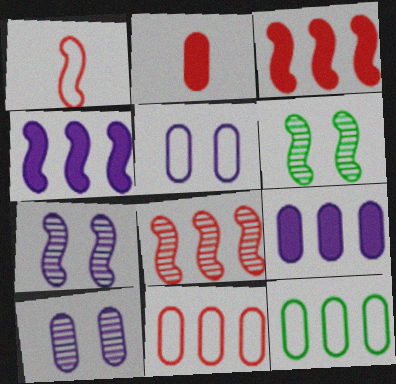[[1, 4, 6], 
[2, 10, 12]]